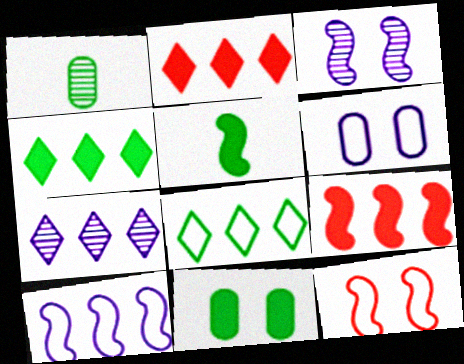[[2, 7, 8], 
[4, 5, 11]]